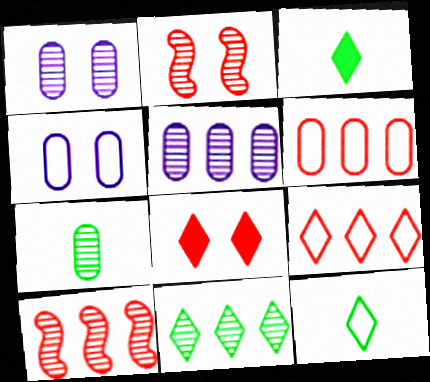[[3, 4, 10], 
[5, 10, 11]]